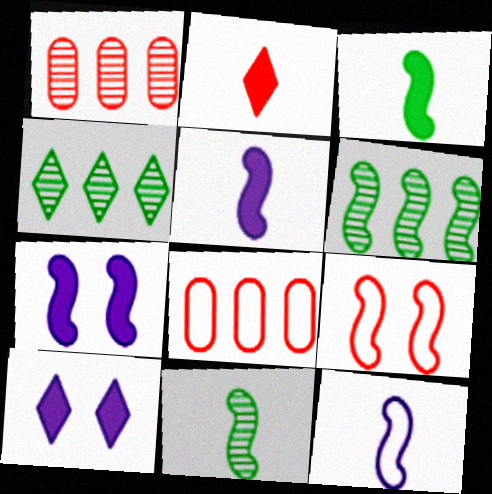[[1, 2, 9], 
[5, 6, 9], 
[8, 10, 11]]